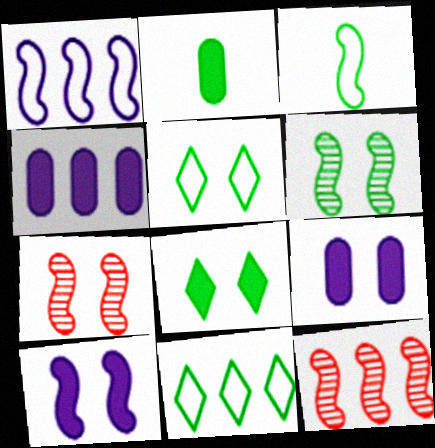[[2, 6, 11], 
[3, 10, 12], 
[4, 11, 12], 
[5, 7, 9]]